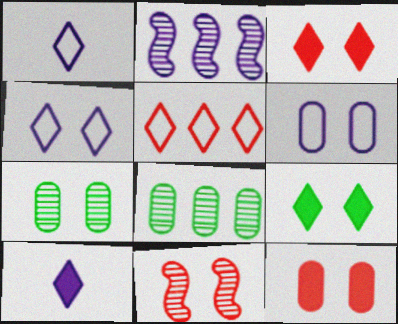[[2, 6, 10], 
[6, 7, 12], 
[6, 9, 11]]